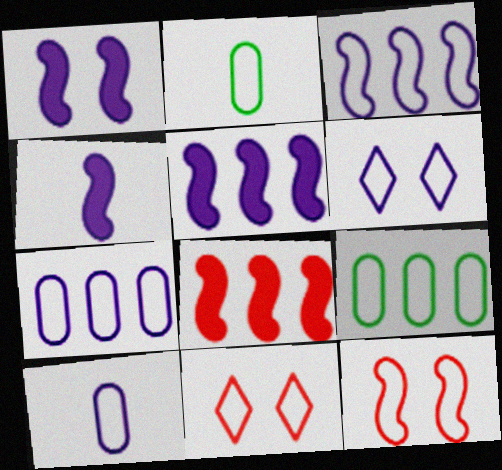[[1, 4, 5], 
[2, 3, 11], 
[3, 6, 10]]